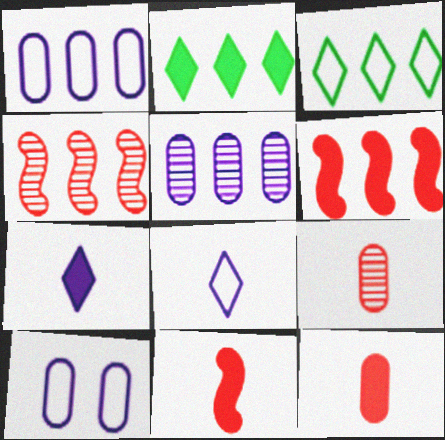[[1, 2, 4], 
[3, 5, 6]]